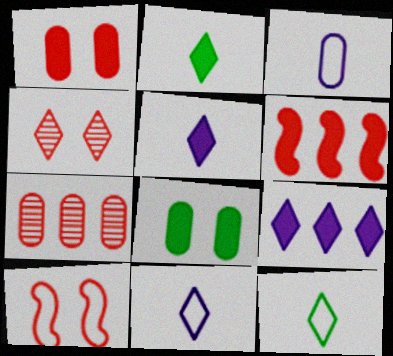[[1, 4, 10], 
[3, 7, 8], 
[4, 9, 12], 
[5, 6, 8]]